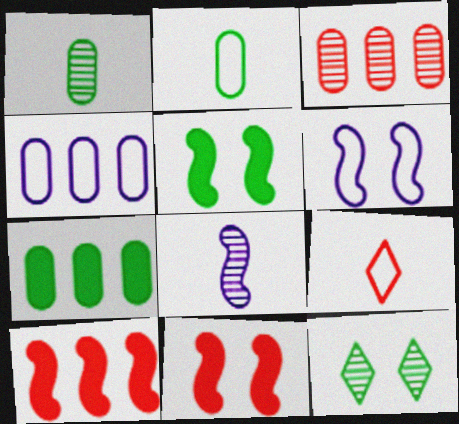[[3, 4, 7], 
[3, 8, 12], 
[3, 9, 11]]